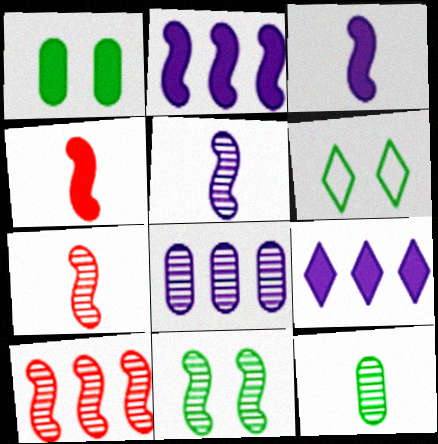[[1, 4, 9], 
[1, 6, 11], 
[4, 6, 8], 
[5, 10, 11]]